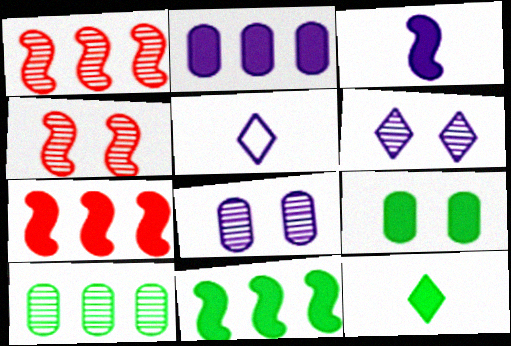[[1, 5, 9], 
[9, 11, 12]]